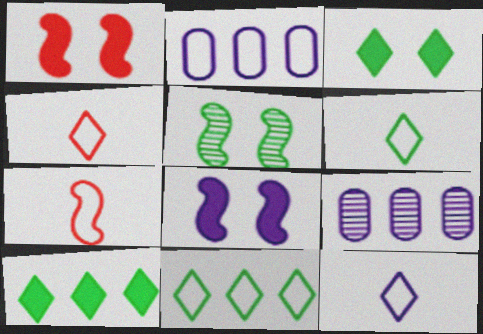[[1, 6, 9], 
[3, 7, 9], 
[4, 6, 12], 
[8, 9, 12]]